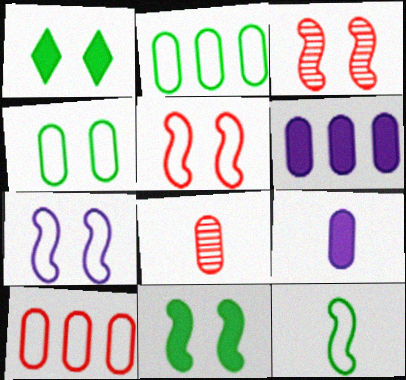[[3, 7, 11], 
[4, 6, 8]]